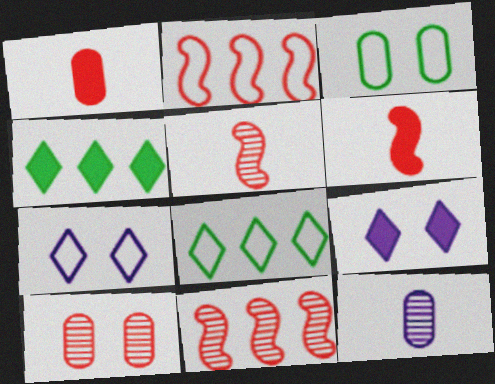[]